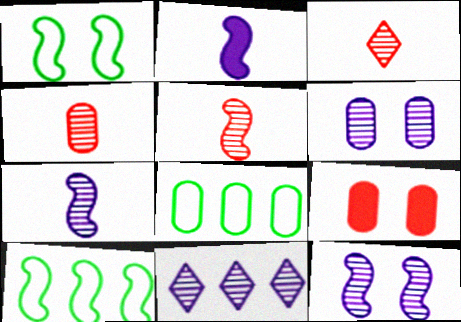[[3, 4, 5], 
[6, 7, 11]]